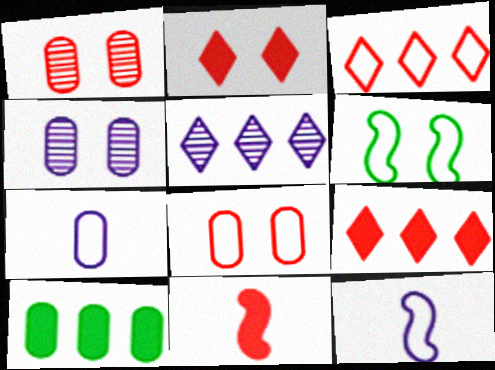[[1, 3, 11], 
[1, 7, 10], 
[2, 4, 6], 
[3, 6, 7]]